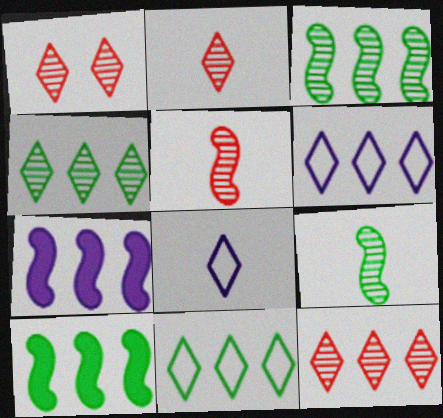[[1, 2, 12]]